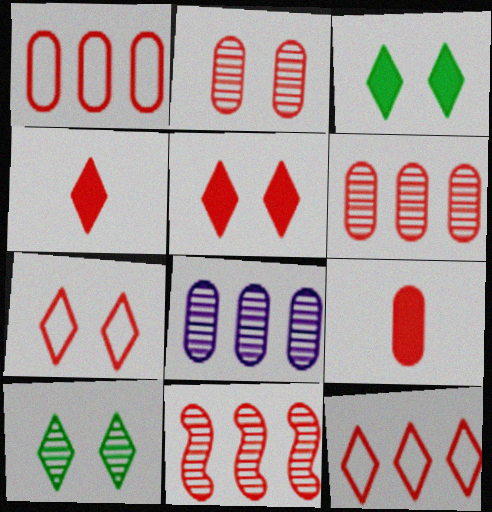[[1, 2, 9], 
[7, 9, 11]]